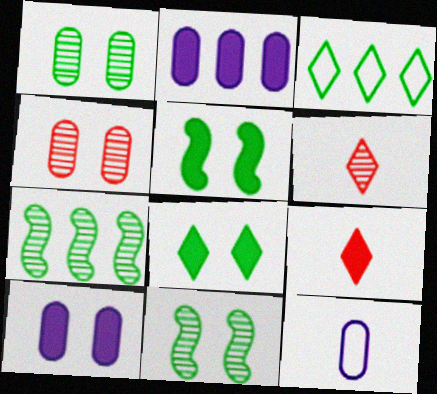[[2, 5, 9]]